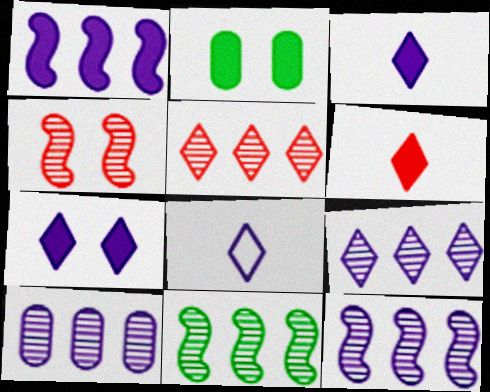[[1, 2, 6], 
[5, 10, 11], 
[7, 8, 9], 
[9, 10, 12]]